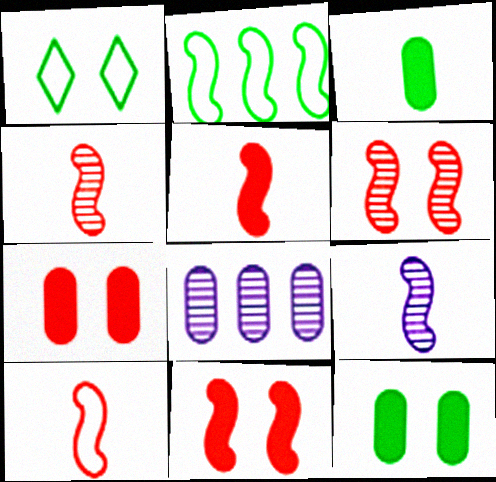[[1, 5, 8], 
[2, 9, 11], 
[4, 5, 10]]